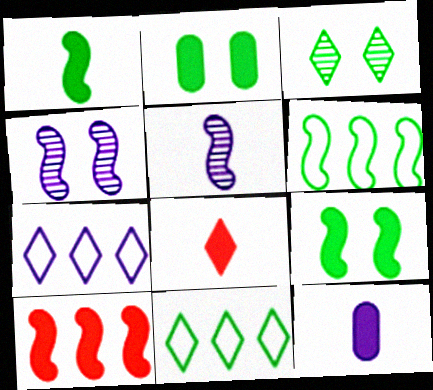[[1, 8, 12], 
[3, 7, 8], 
[4, 7, 12]]